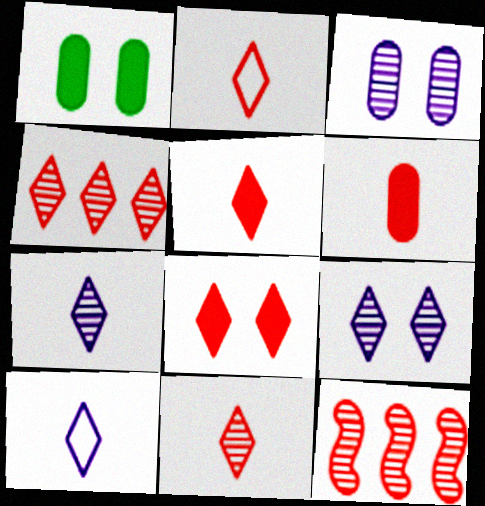[[1, 10, 12], 
[2, 4, 8], 
[2, 5, 11]]